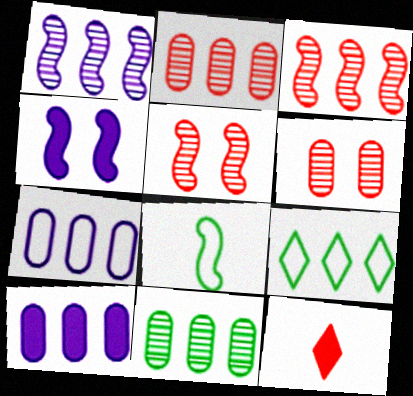[[3, 4, 8], 
[3, 9, 10]]